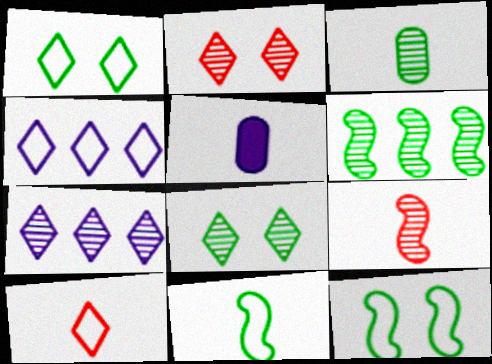[[1, 4, 10], 
[3, 6, 8]]